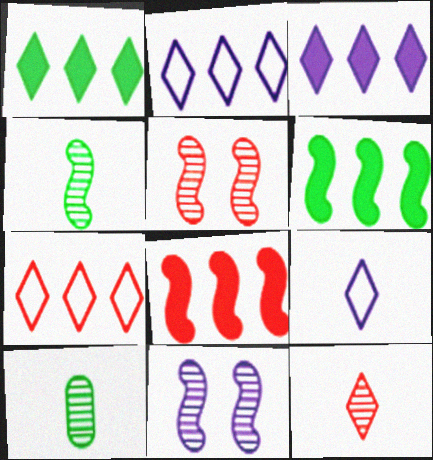[]